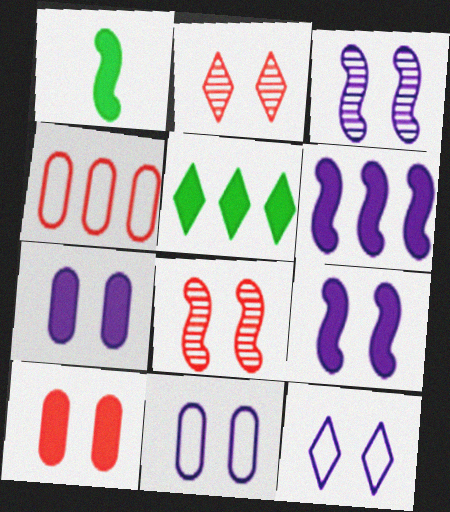[[3, 7, 12]]